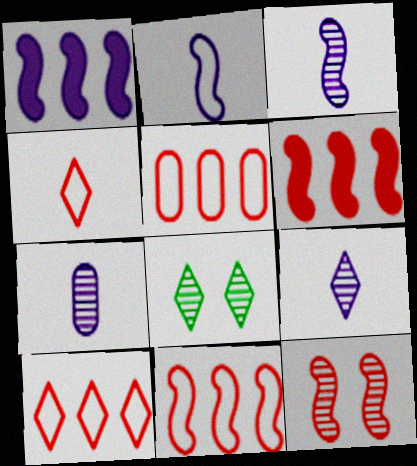[[3, 7, 9], 
[5, 10, 11]]